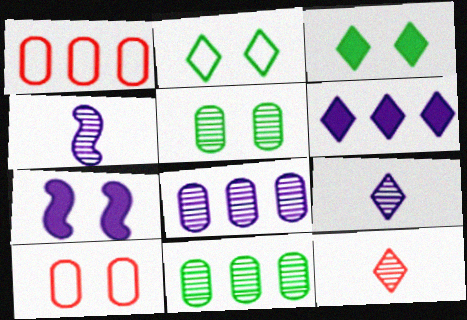[[1, 3, 4], 
[2, 6, 12]]